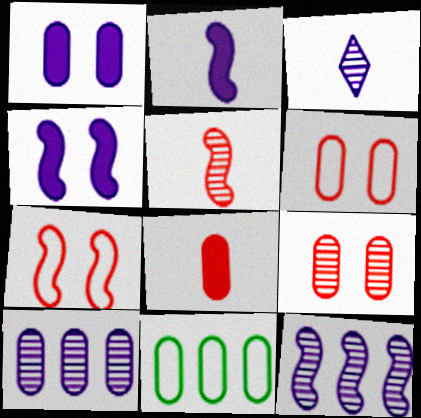[]